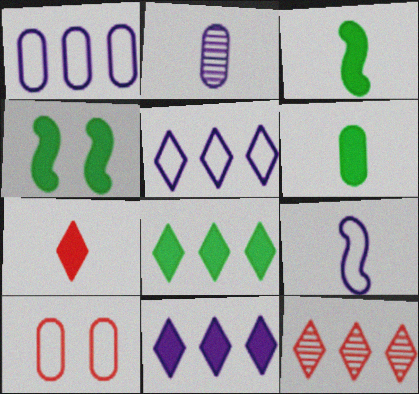[[4, 6, 8], 
[5, 8, 12]]